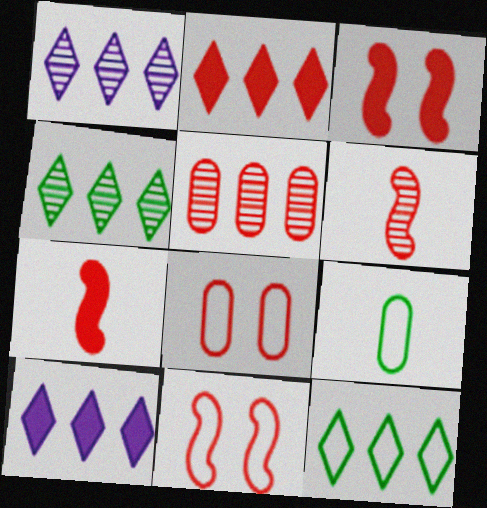[[1, 2, 12], 
[1, 3, 9], 
[2, 6, 8]]